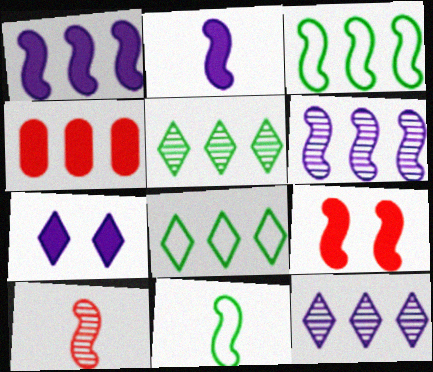[[2, 10, 11], 
[3, 4, 12], 
[4, 6, 8], 
[6, 9, 11]]